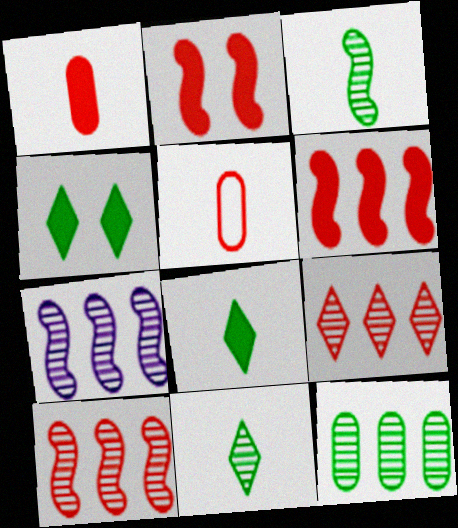[[2, 5, 9], 
[4, 5, 7], 
[7, 9, 12]]